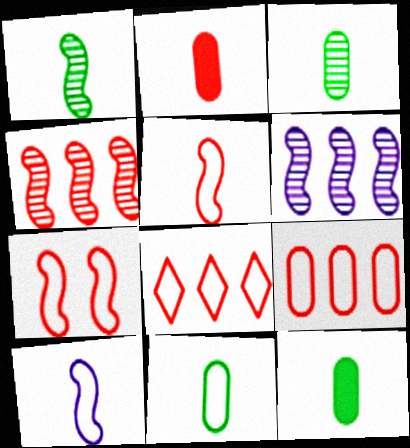[[3, 11, 12]]